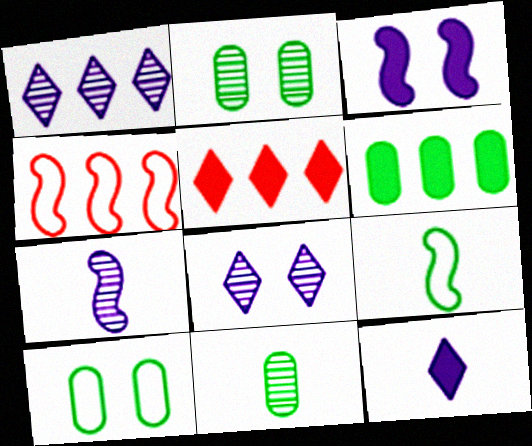[[1, 4, 6], 
[2, 4, 12], 
[5, 7, 10], 
[6, 10, 11]]